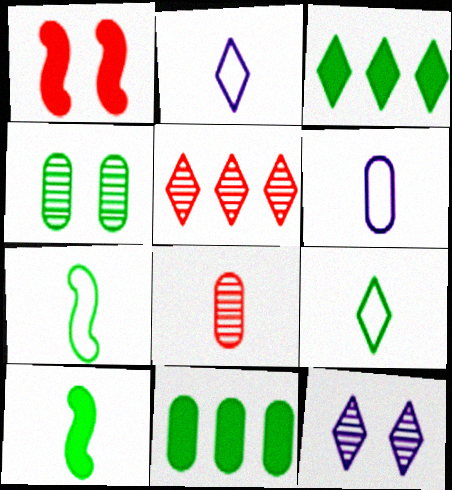[[2, 8, 10], 
[3, 4, 7]]